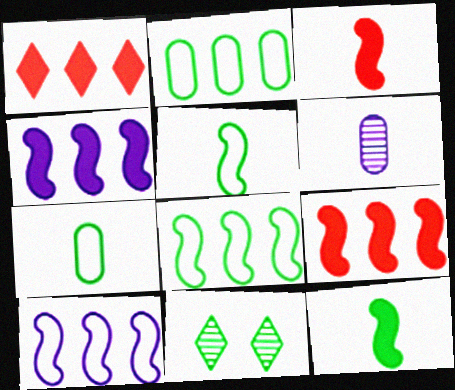[[2, 11, 12]]